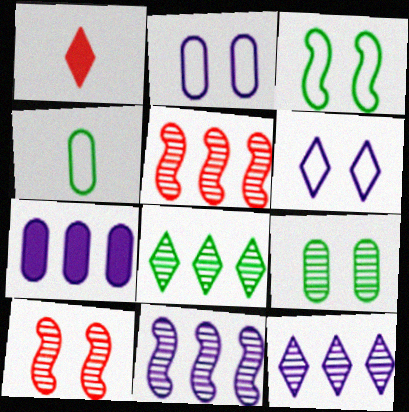[[1, 6, 8]]